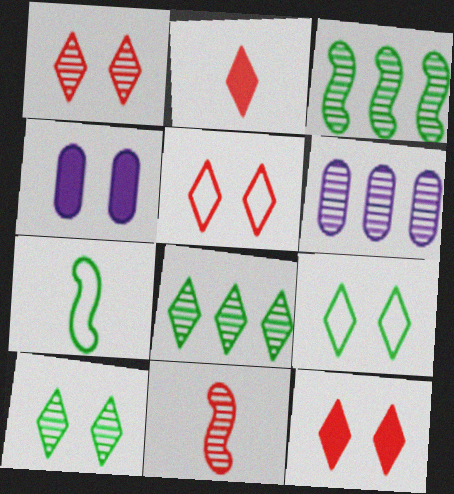[[1, 5, 12], 
[6, 7, 12], 
[6, 10, 11]]